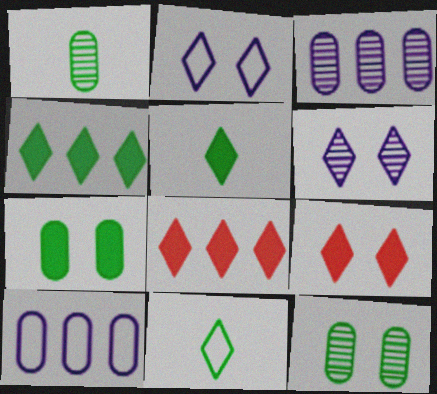[[6, 8, 11]]